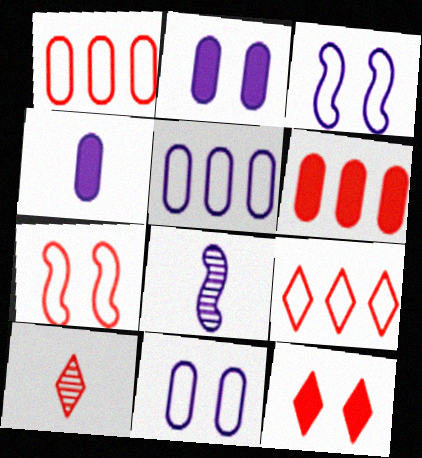[[6, 7, 10], 
[9, 10, 12]]